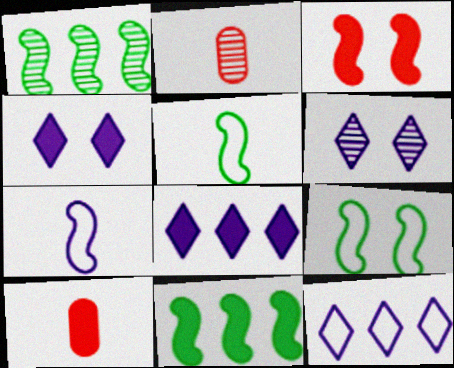[[1, 2, 6], 
[1, 3, 7], 
[2, 8, 9], 
[4, 10, 11]]